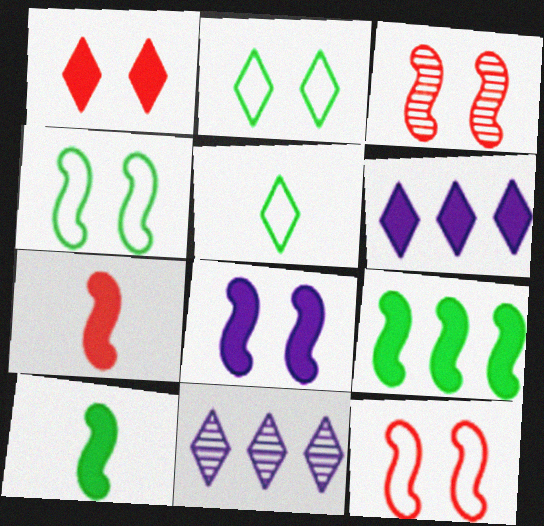[[1, 5, 11], 
[3, 4, 8], 
[7, 8, 9]]